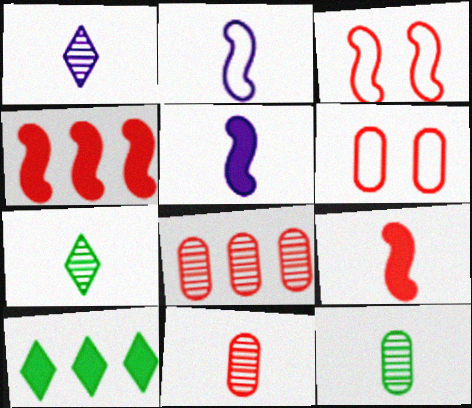[]